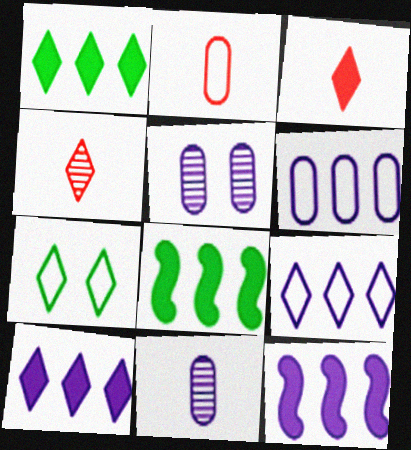[[4, 7, 10]]